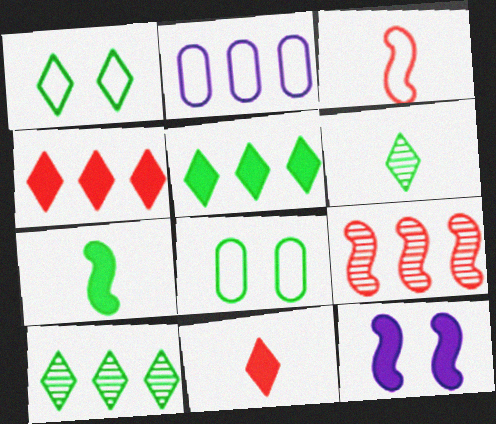[[1, 2, 3], 
[1, 5, 6], 
[2, 5, 9], 
[7, 8, 10]]